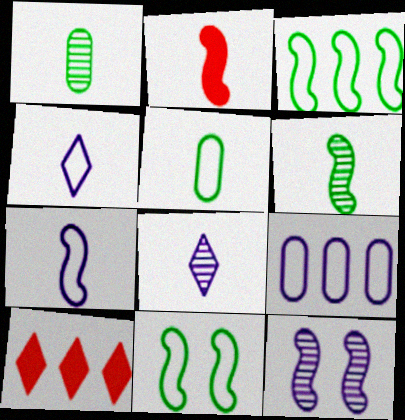[[1, 2, 4], 
[2, 3, 12], 
[2, 5, 8], 
[2, 6, 7], 
[5, 10, 12]]